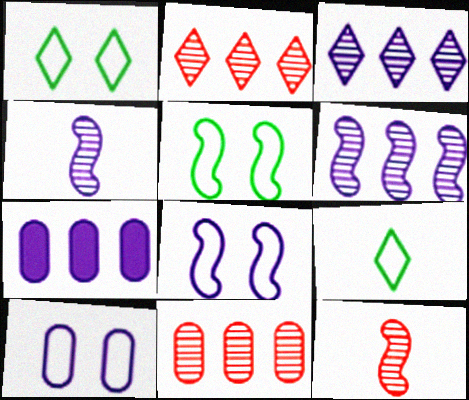[[1, 7, 12]]